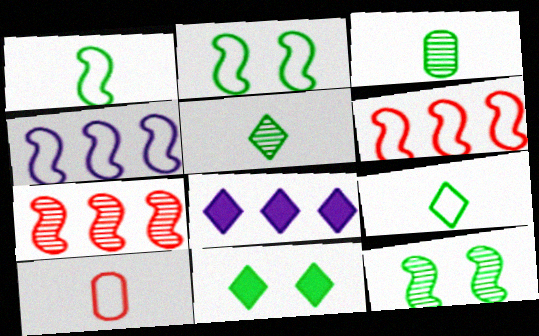[[8, 10, 12]]